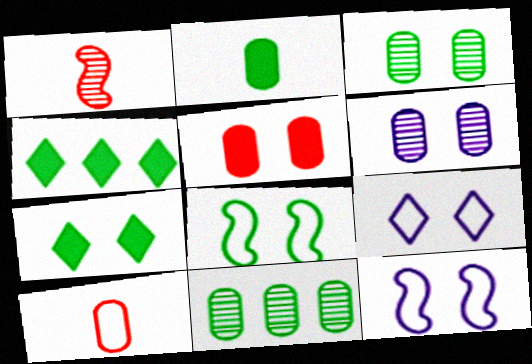[[3, 7, 8]]